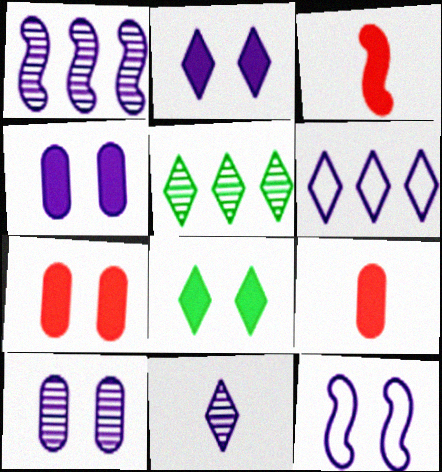[[1, 10, 11], 
[2, 6, 11], 
[2, 10, 12], 
[5, 9, 12]]